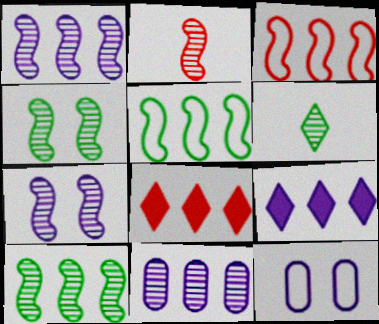[[1, 2, 4], 
[2, 7, 10], 
[5, 8, 11]]